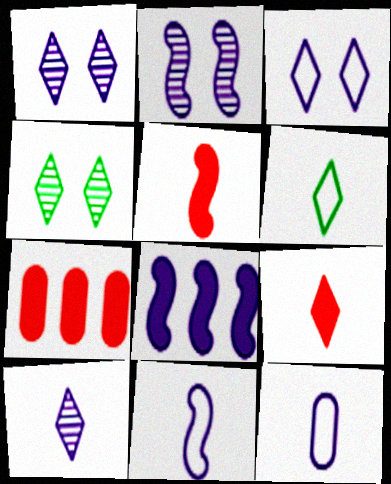[[1, 8, 12], 
[2, 6, 7], 
[2, 8, 11], 
[4, 7, 11], 
[6, 9, 10]]